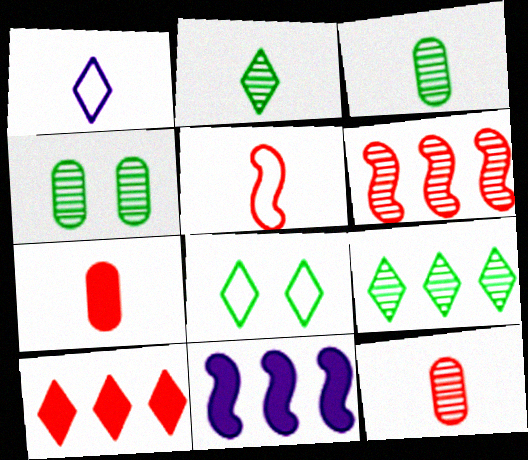[[8, 11, 12]]